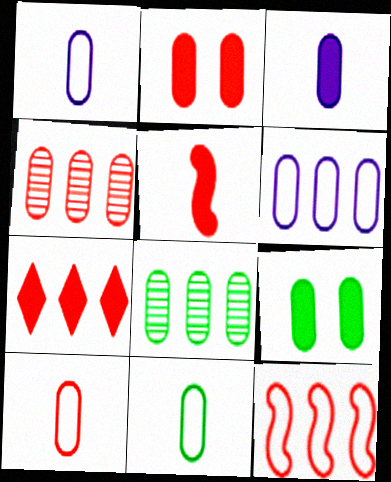[[1, 2, 8], 
[1, 4, 9], 
[1, 10, 11], 
[2, 4, 10], 
[2, 5, 7], 
[4, 7, 12], 
[8, 9, 11]]